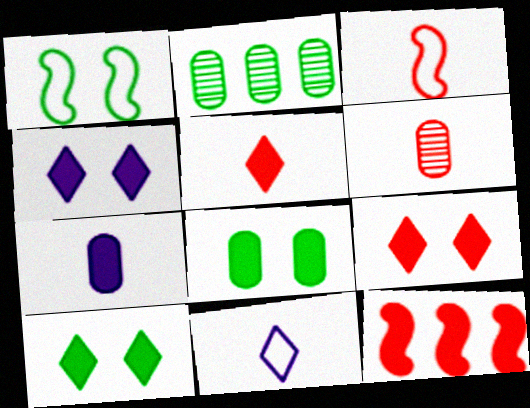[[2, 3, 4], 
[3, 5, 6], 
[4, 9, 10], 
[7, 10, 12]]